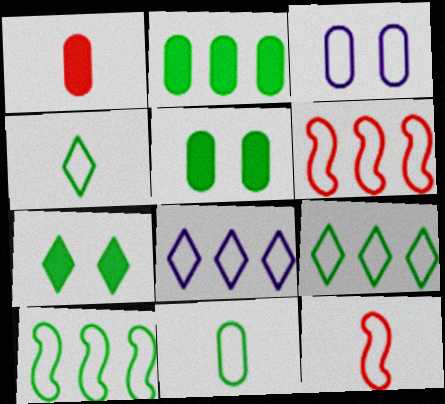[[3, 4, 6], 
[3, 9, 12]]